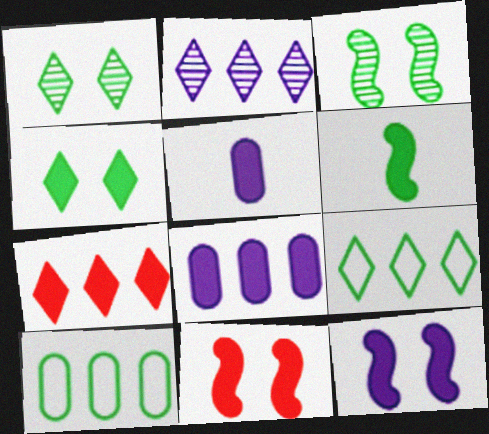[[1, 6, 10], 
[2, 7, 9]]